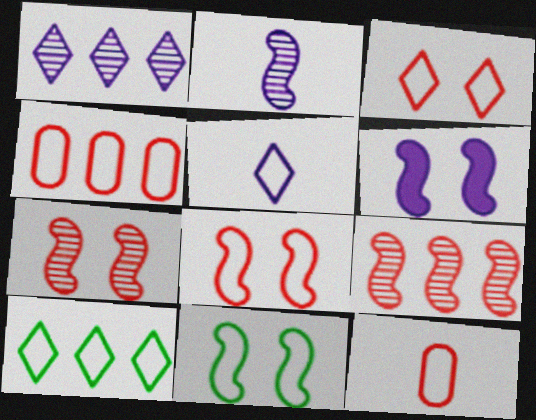[[3, 5, 10], 
[4, 5, 11], 
[6, 7, 11]]